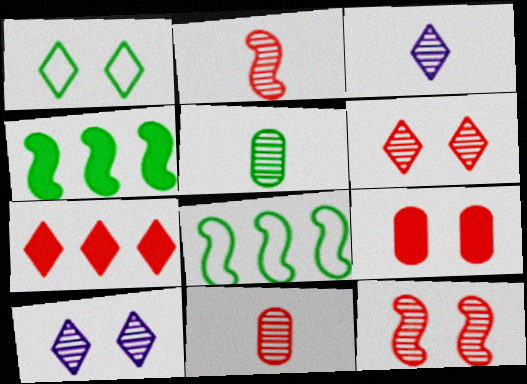[[1, 3, 7], 
[1, 4, 5], 
[2, 3, 5], 
[3, 8, 9]]